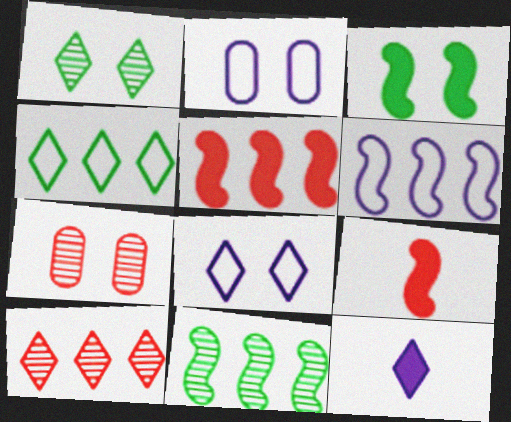[[3, 7, 8], 
[5, 6, 11]]